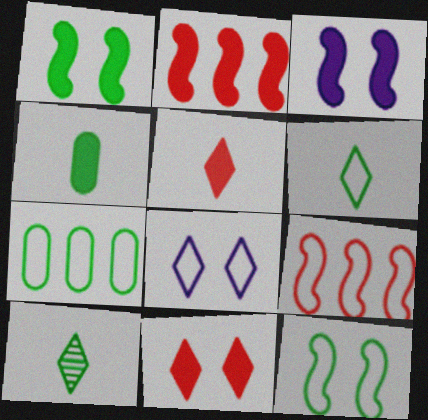[[1, 7, 10], 
[6, 7, 12]]